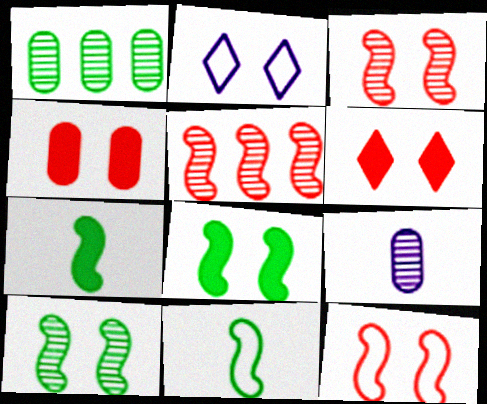[[2, 4, 10]]